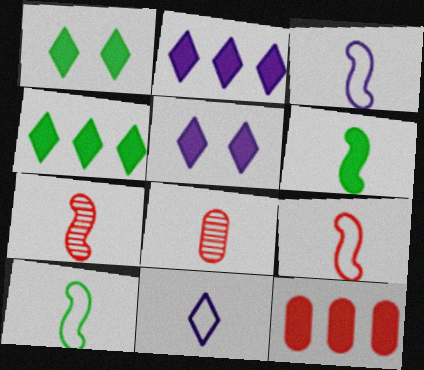[[3, 6, 7], 
[3, 9, 10], 
[5, 6, 12], 
[6, 8, 11]]